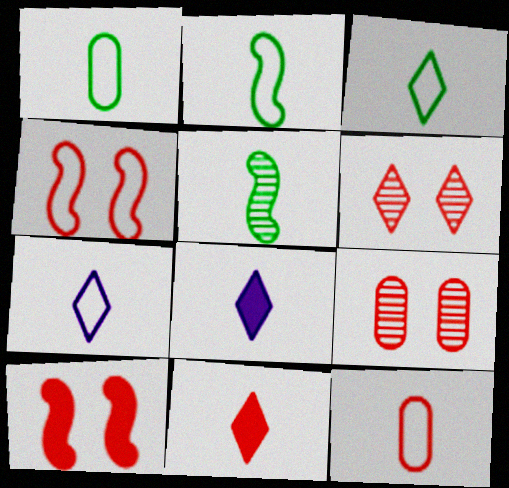[[1, 2, 3], 
[2, 7, 12], 
[5, 8, 12]]